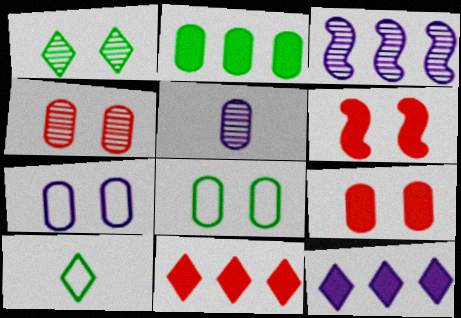[[1, 6, 7], 
[3, 9, 10]]